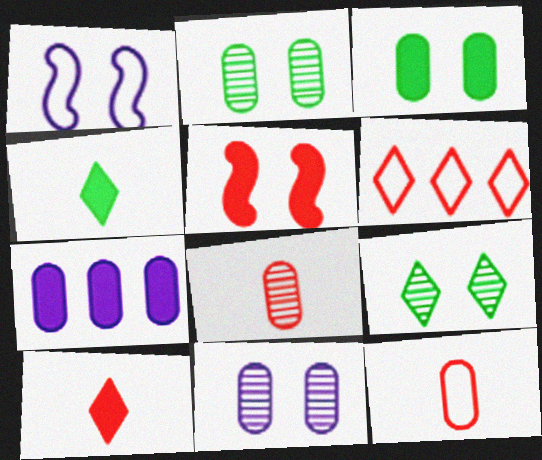[[2, 7, 12], 
[4, 5, 7], 
[5, 6, 8]]